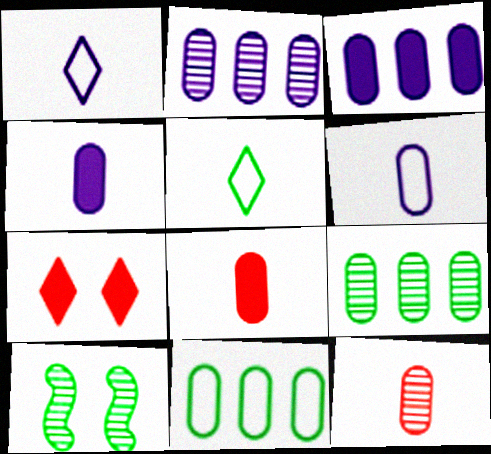[]